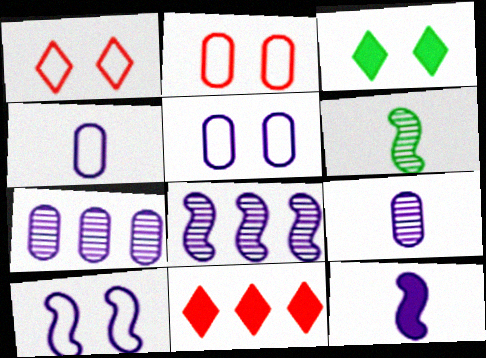[[5, 6, 11], 
[8, 10, 12]]